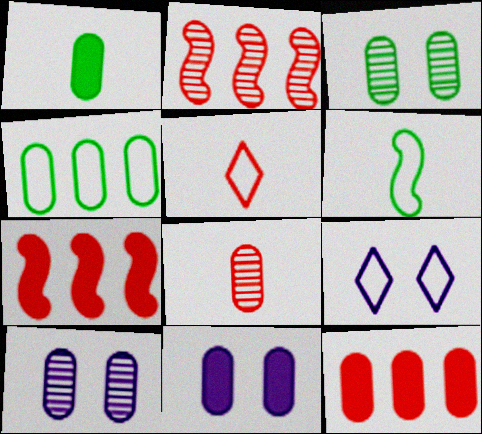[[1, 2, 9], 
[1, 3, 4], 
[1, 11, 12], 
[4, 8, 11]]